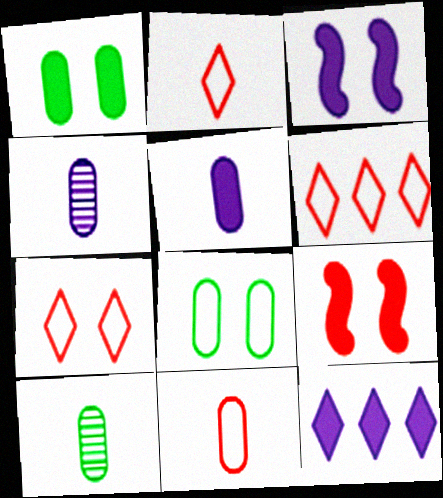[[2, 6, 7], 
[3, 5, 12], 
[3, 6, 10], 
[5, 10, 11]]